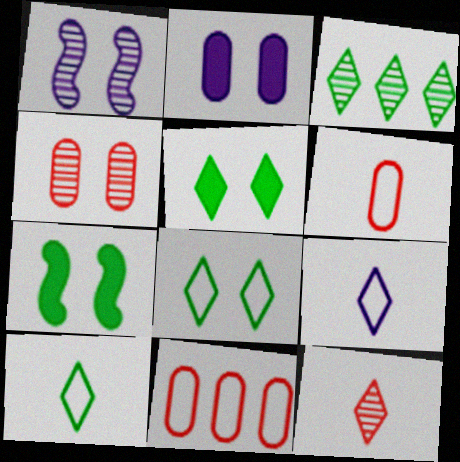[[3, 5, 10]]